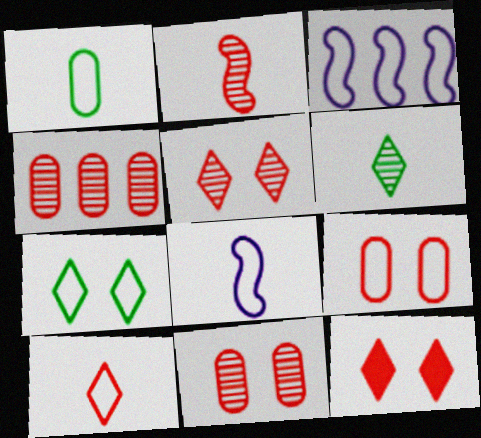[[1, 8, 10], 
[2, 4, 5]]